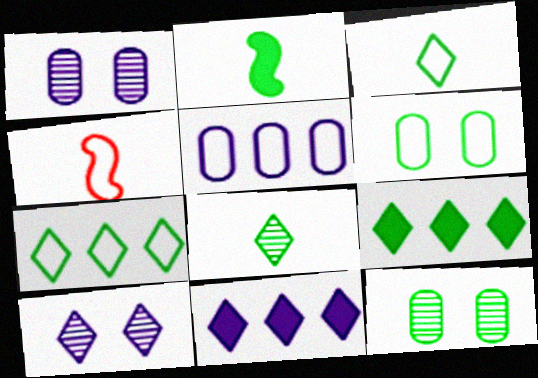[[1, 4, 9], 
[2, 7, 12], 
[4, 11, 12]]